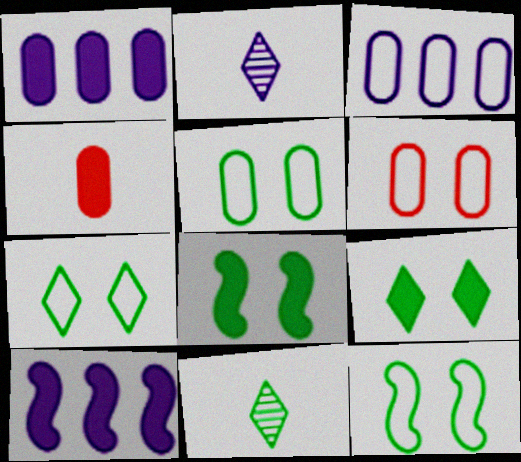[[4, 9, 10], 
[5, 7, 12], 
[6, 10, 11]]